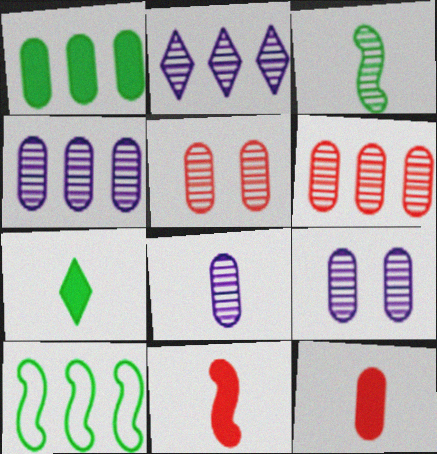[[2, 3, 5], 
[4, 8, 9]]